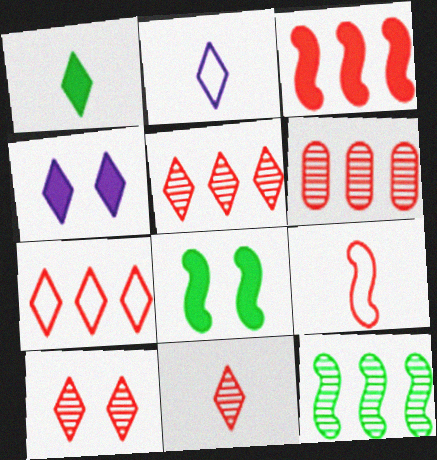[[1, 2, 11], 
[2, 6, 8], 
[3, 6, 7], 
[5, 10, 11]]